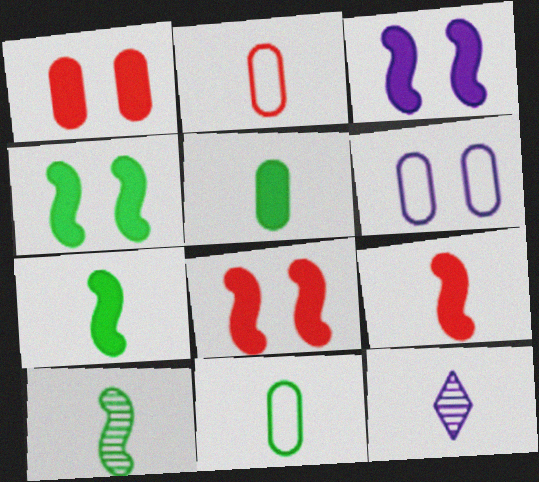[[2, 7, 12], 
[3, 4, 8], 
[9, 11, 12]]